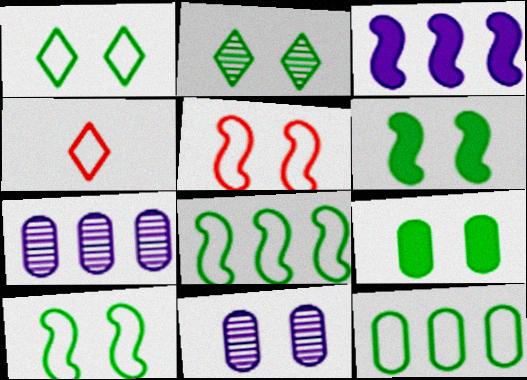[[2, 9, 10], 
[4, 6, 7]]